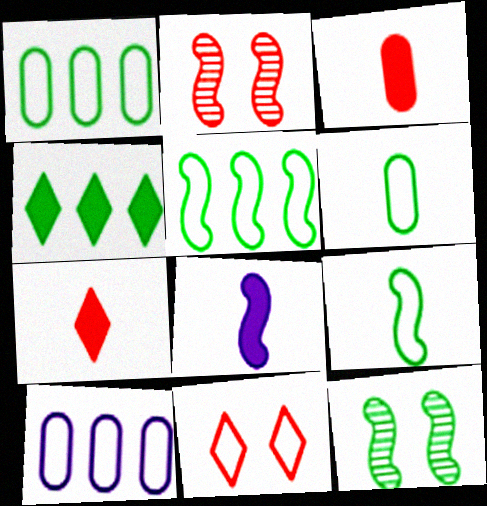[[2, 5, 8], 
[4, 6, 12], 
[7, 10, 12], 
[9, 10, 11]]